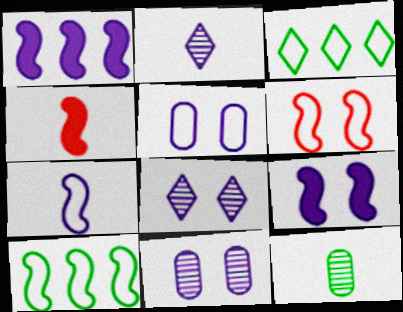[[1, 2, 5], 
[3, 4, 11], 
[5, 8, 9], 
[6, 7, 10]]